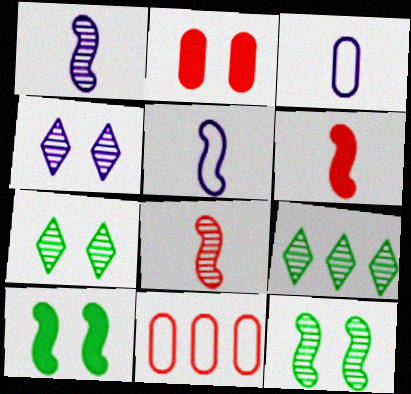[[2, 5, 9]]